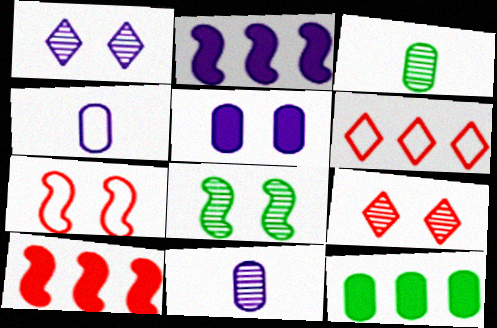[[1, 2, 4]]